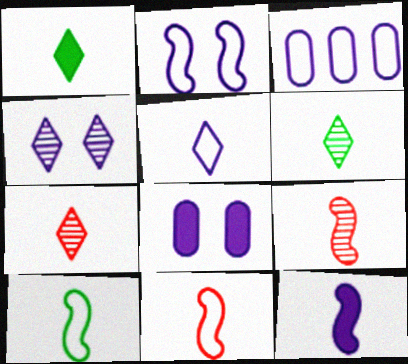[[1, 5, 7], 
[2, 3, 5], 
[2, 4, 8], 
[3, 4, 12], 
[9, 10, 12]]